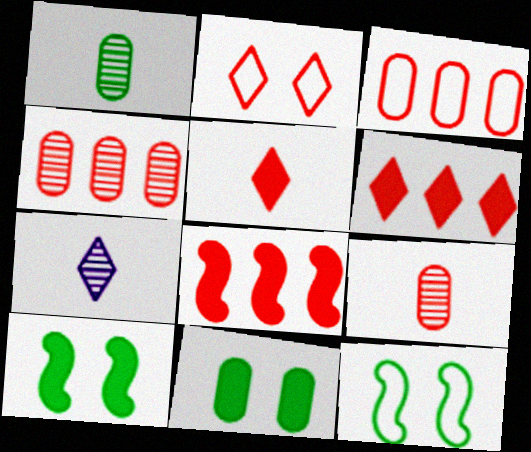[[2, 8, 9], 
[3, 7, 10]]